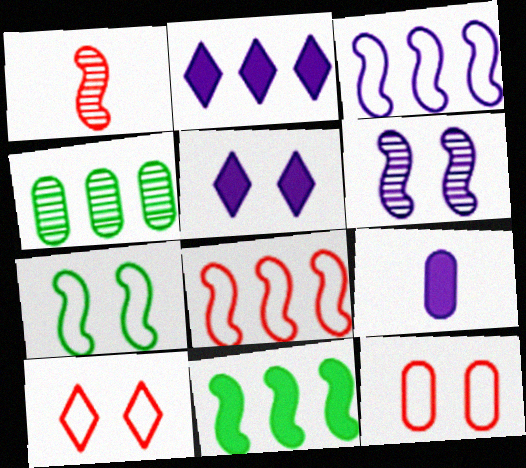[[2, 4, 8], 
[4, 9, 12]]